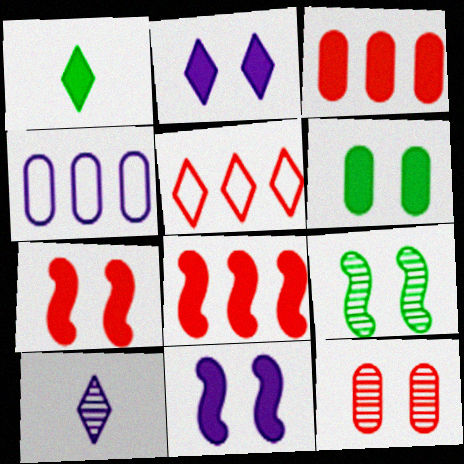[[1, 3, 11], 
[2, 6, 7], 
[4, 10, 11]]